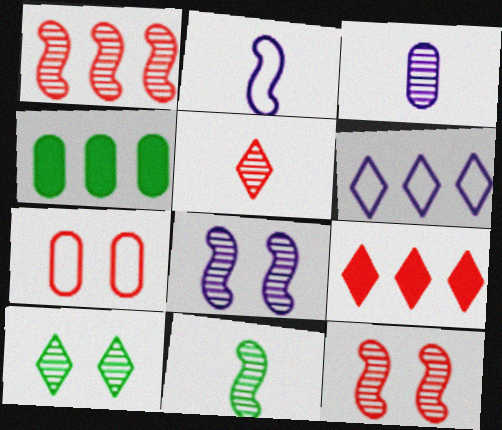[[1, 3, 10], 
[1, 4, 6], 
[1, 8, 11], 
[3, 4, 7], 
[3, 5, 11]]